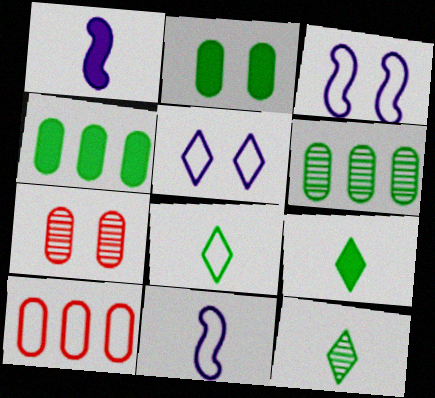[[3, 8, 10], 
[8, 9, 12]]